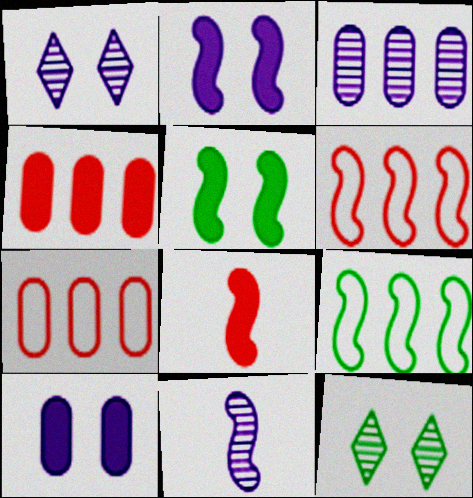[[1, 3, 11], 
[5, 6, 11]]